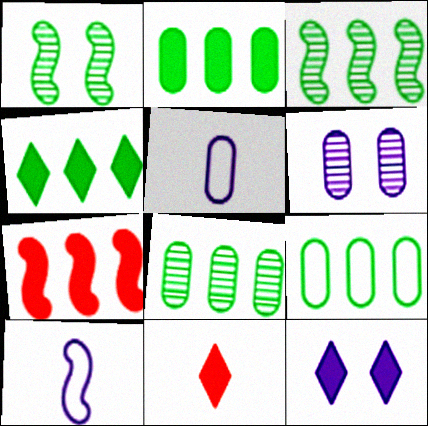[[1, 7, 10], 
[2, 8, 9], 
[3, 4, 9], 
[4, 11, 12]]